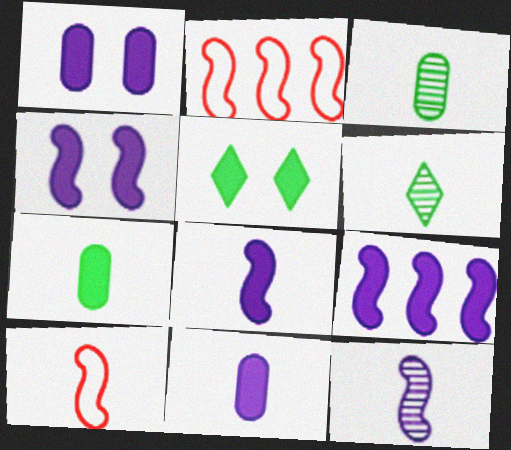[[1, 2, 6], 
[4, 8, 9], 
[6, 10, 11]]